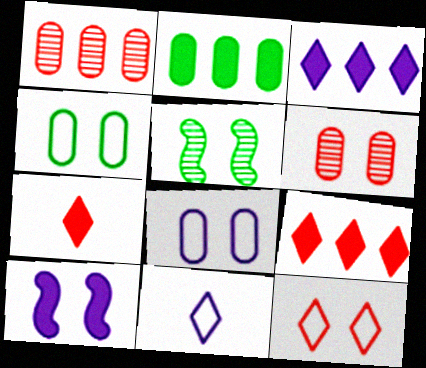[[2, 7, 10]]